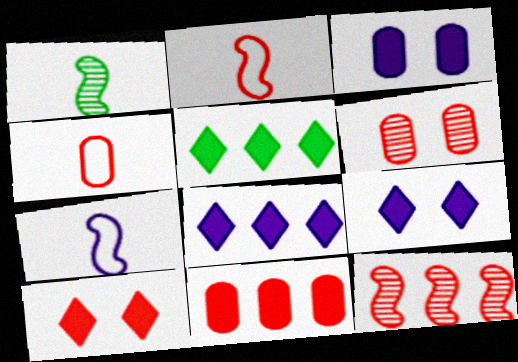[[4, 6, 11], 
[4, 10, 12], 
[5, 6, 7]]